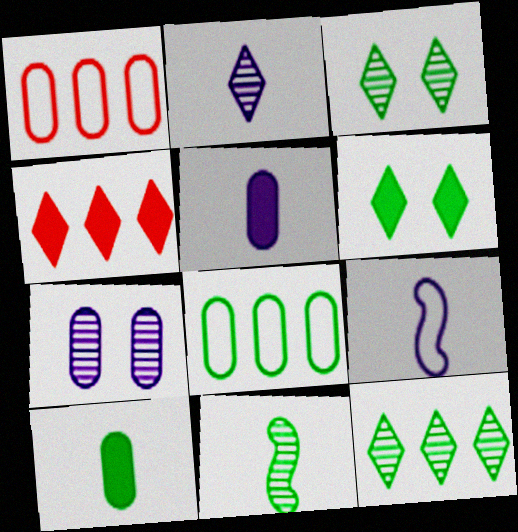[[1, 7, 10], 
[2, 5, 9], 
[6, 8, 11]]